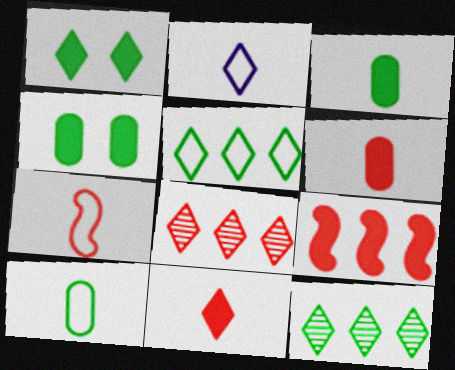[[1, 2, 8], 
[2, 7, 10]]